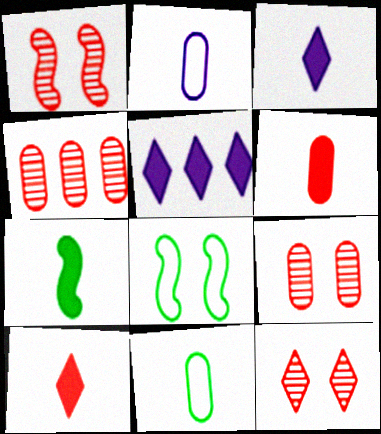[[1, 5, 11], 
[1, 9, 12], 
[3, 4, 8], 
[3, 6, 7]]